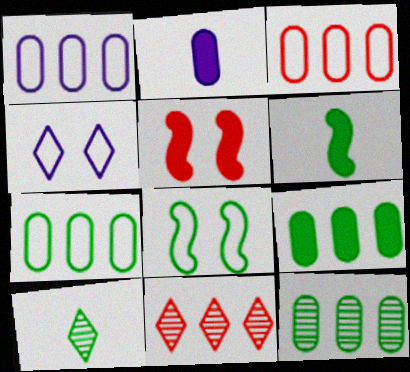[[1, 3, 7], 
[1, 5, 10], 
[2, 8, 11], 
[7, 9, 12], 
[8, 9, 10]]